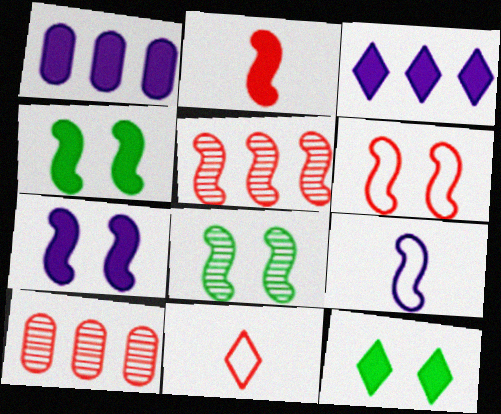[[1, 2, 12], 
[1, 8, 11], 
[2, 5, 6], 
[4, 5, 9], 
[6, 7, 8], 
[9, 10, 12]]